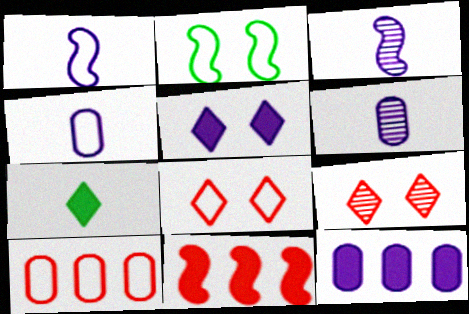[[2, 3, 11]]